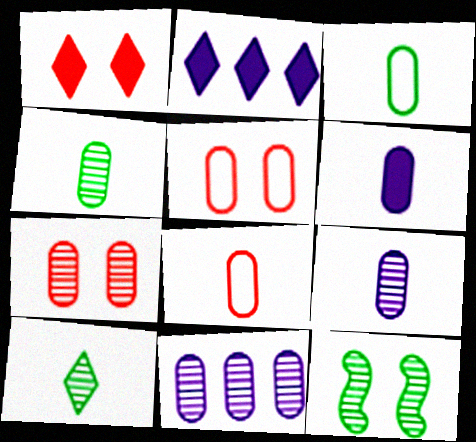[[2, 8, 12], 
[4, 6, 8], 
[4, 7, 11]]